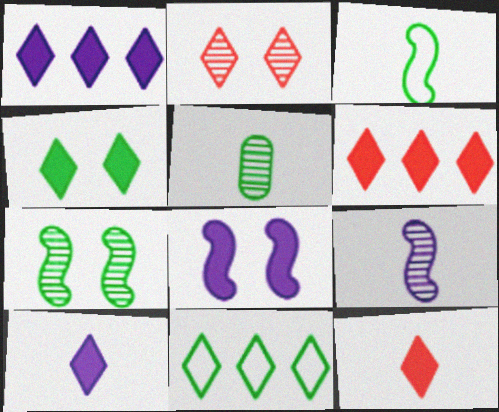[[1, 4, 12], 
[2, 10, 11], 
[4, 6, 10]]